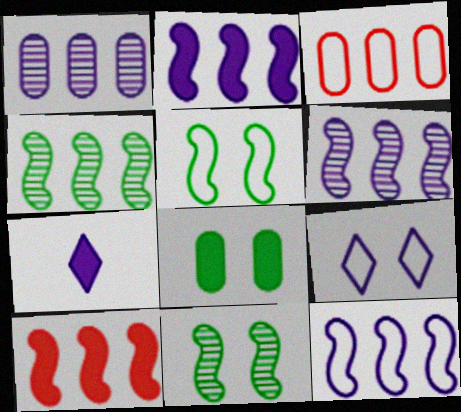[[2, 6, 12], 
[3, 7, 11], 
[4, 10, 12], 
[7, 8, 10]]